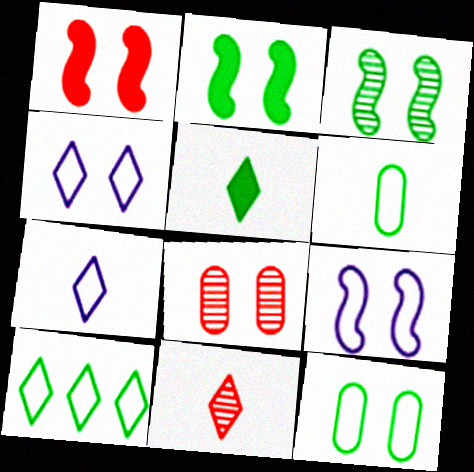[[1, 3, 9], 
[2, 4, 8], 
[5, 7, 11]]